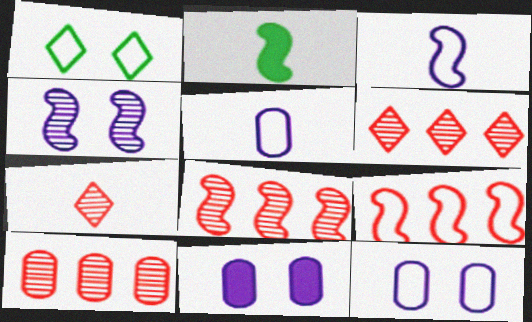[[1, 5, 9], 
[2, 4, 9], 
[2, 5, 7], 
[2, 6, 12], 
[6, 8, 10]]